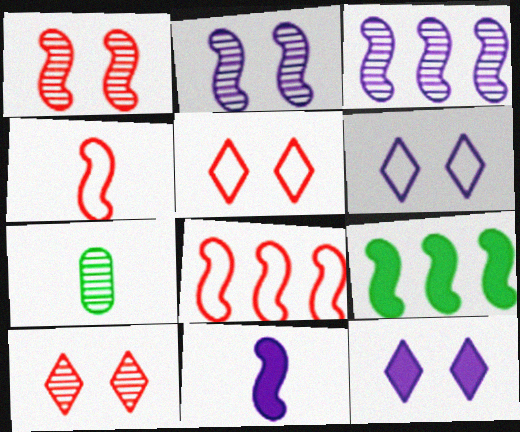[[2, 4, 9], 
[3, 7, 10], 
[3, 8, 9], 
[7, 8, 12]]